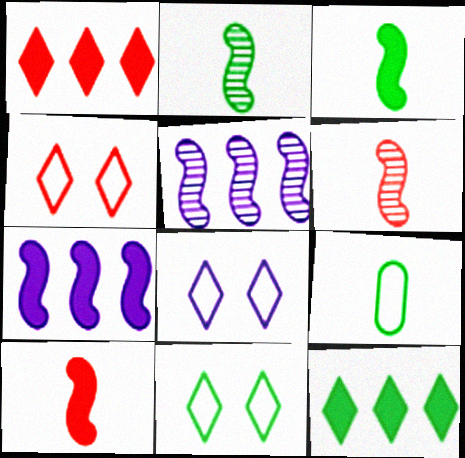[[4, 8, 11]]